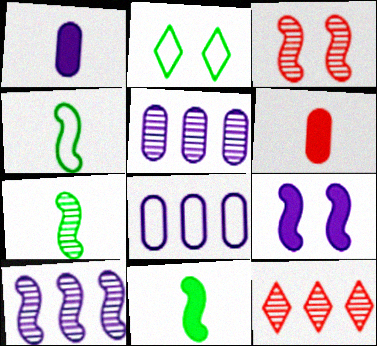[[2, 6, 10], 
[3, 7, 10], 
[4, 7, 11]]